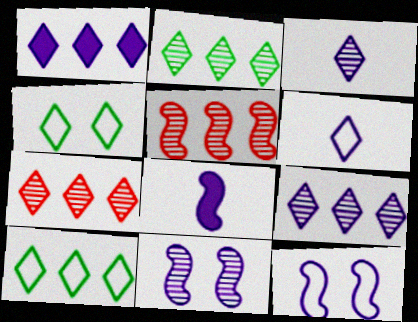[[1, 7, 10], 
[2, 7, 9]]